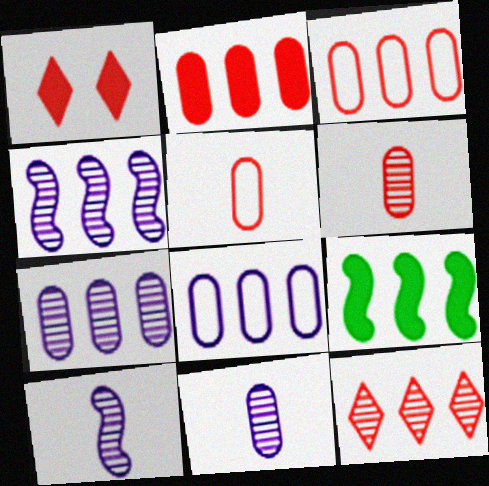[[8, 9, 12]]